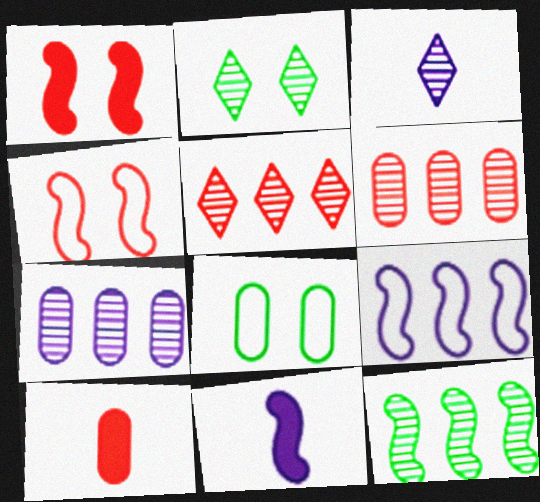[[2, 3, 5], 
[2, 9, 10], 
[4, 5, 10], 
[4, 11, 12], 
[5, 7, 12], 
[5, 8, 11], 
[7, 8, 10]]